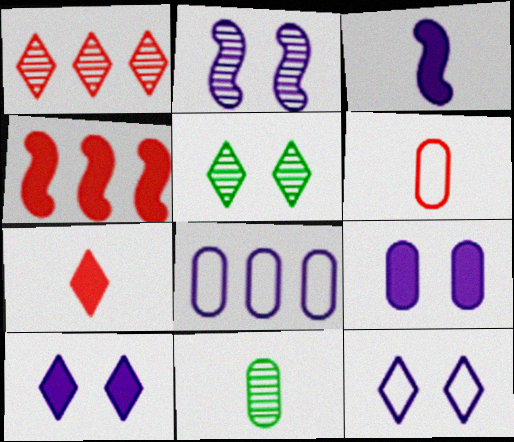[[1, 2, 11], 
[2, 9, 12], 
[4, 11, 12]]